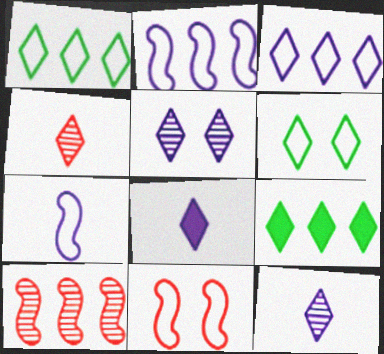[[3, 5, 8]]